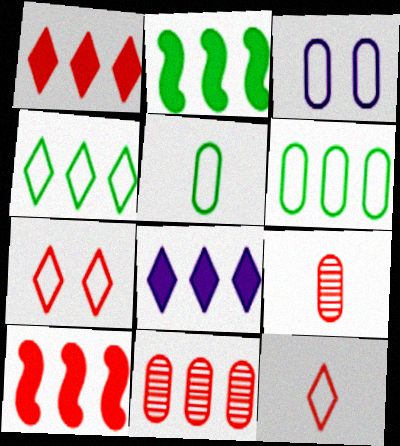[[7, 9, 10]]